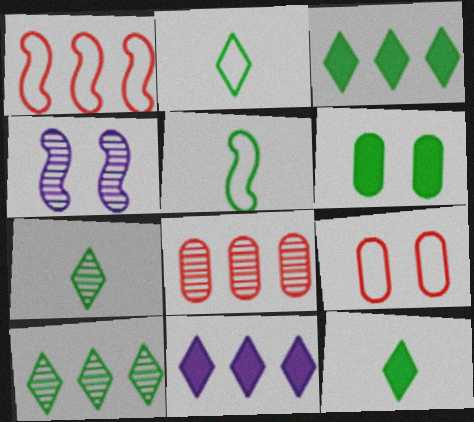[[2, 7, 12], 
[4, 7, 8], 
[5, 6, 10]]